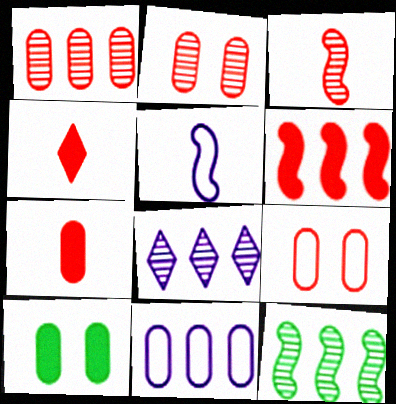[[1, 7, 9], 
[1, 8, 12]]